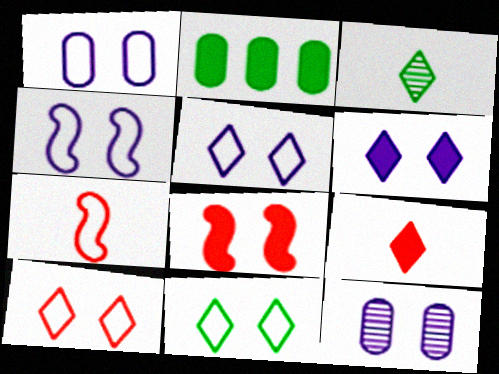[[1, 4, 5], 
[4, 6, 12], 
[5, 10, 11], 
[8, 11, 12]]